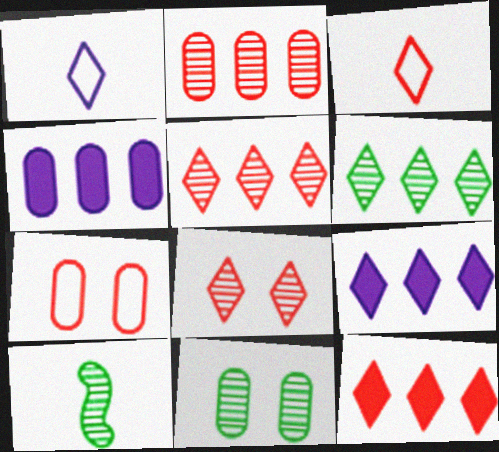[[3, 8, 12], 
[6, 10, 11], 
[7, 9, 10]]